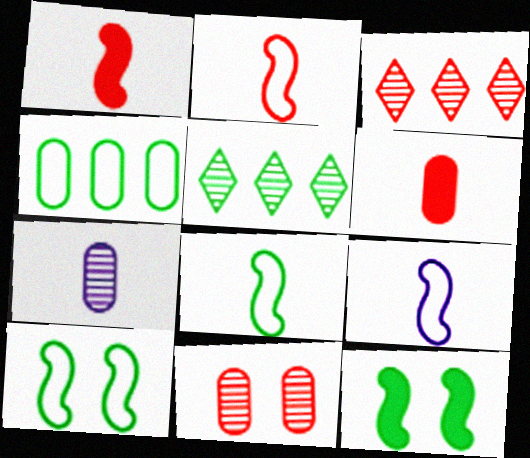[[2, 8, 9]]